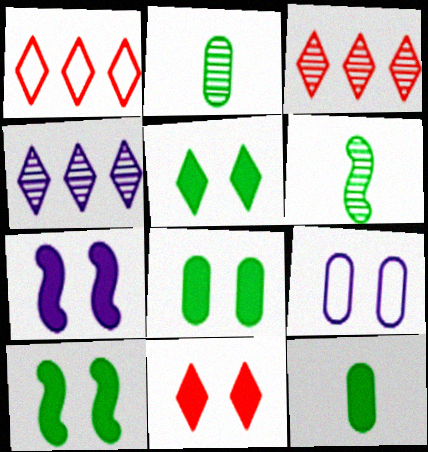[[1, 2, 7], 
[5, 8, 10], 
[7, 8, 11]]